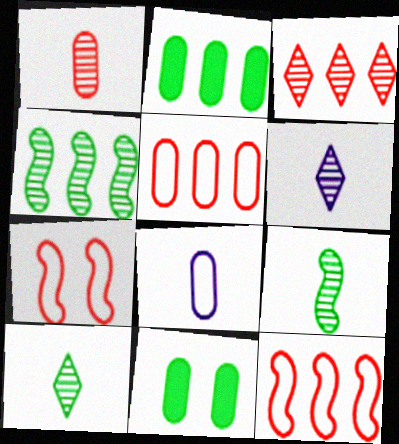[[1, 6, 9], 
[2, 6, 7], 
[6, 11, 12]]